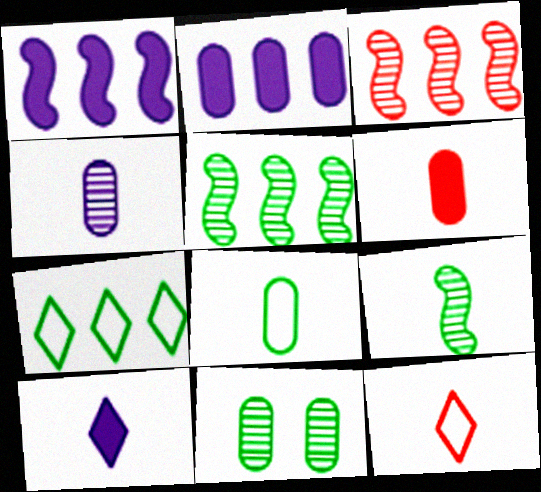[[1, 11, 12], 
[2, 3, 7], 
[4, 6, 8]]